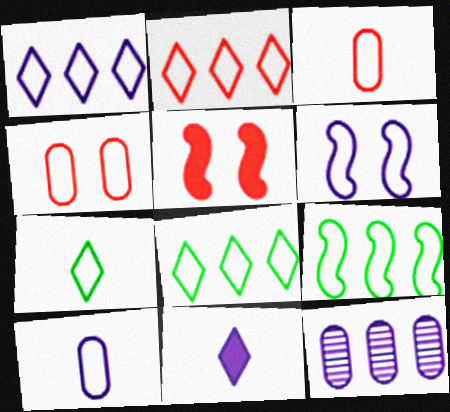[[1, 2, 8], 
[1, 6, 10], 
[3, 6, 8], 
[5, 7, 12], 
[6, 11, 12]]